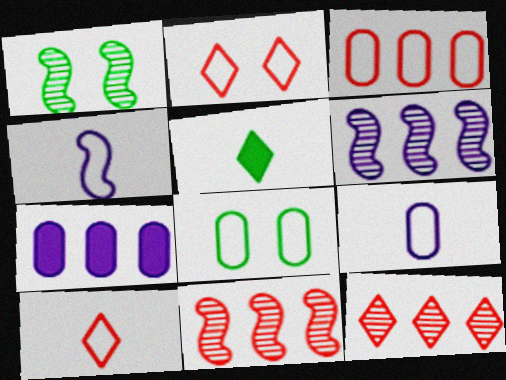[[1, 7, 10], 
[3, 8, 9]]